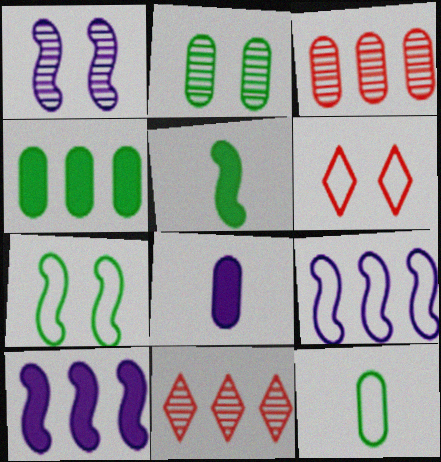[[2, 4, 12], 
[4, 9, 11], 
[6, 9, 12], 
[7, 8, 11]]